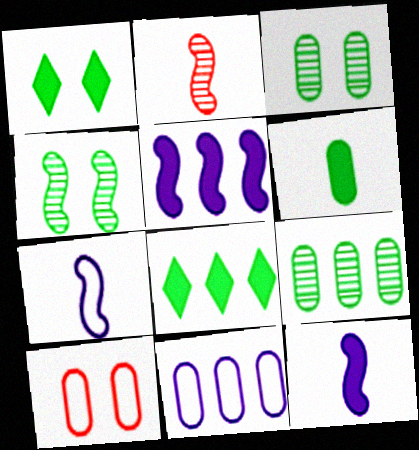[[1, 2, 11]]